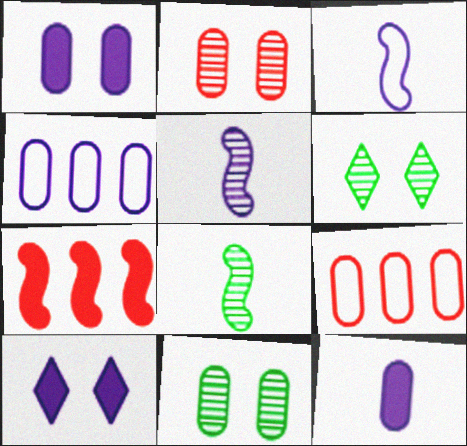[[4, 5, 10], 
[8, 9, 10], 
[9, 11, 12]]